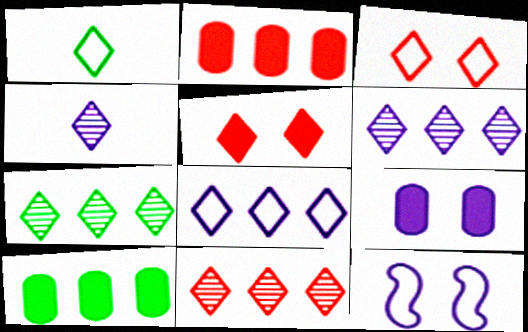[[1, 3, 8], 
[1, 5, 6], 
[6, 7, 11]]